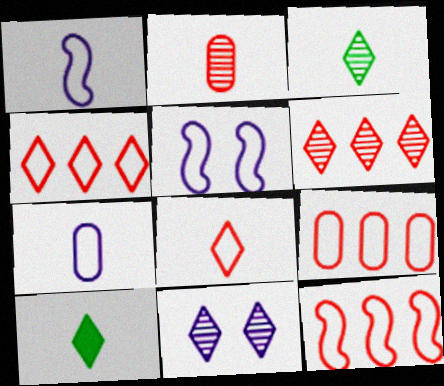[[1, 2, 10], 
[3, 6, 11], 
[4, 9, 12], 
[4, 10, 11]]